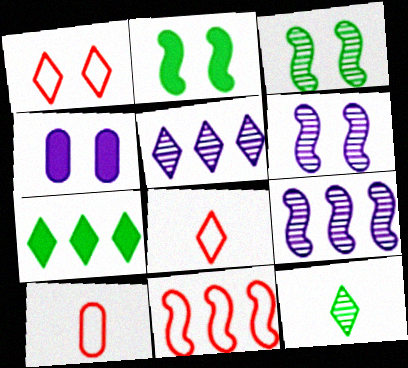[[1, 3, 4], 
[1, 10, 11], 
[2, 5, 10], 
[4, 11, 12], 
[6, 7, 10]]